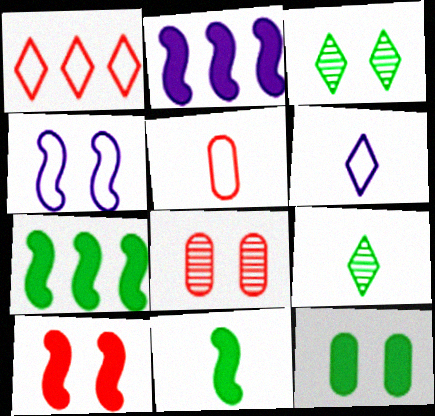[[2, 3, 5], 
[2, 10, 11], 
[6, 7, 8]]